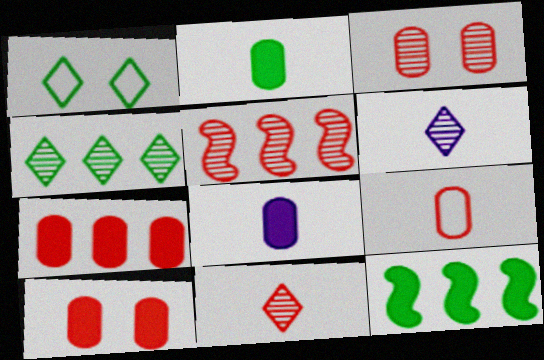[[1, 5, 8], 
[3, 5, 11], 
[3, 7, 9]]